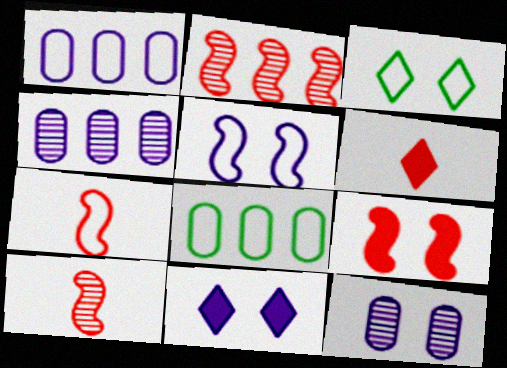[[1, 3, 7], 
[2, 7, 9], 
[3, 9, 12], 
[5, 11, 12], 
[8, 10, 11]]